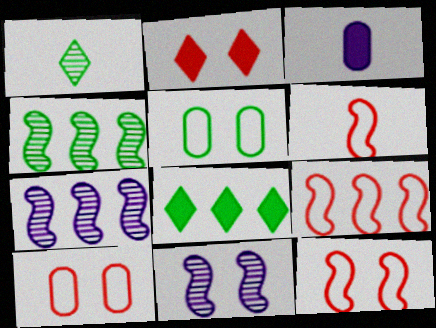[[1, 3, 6], 
[2, 5, 11], 
[6, 9, 12]]